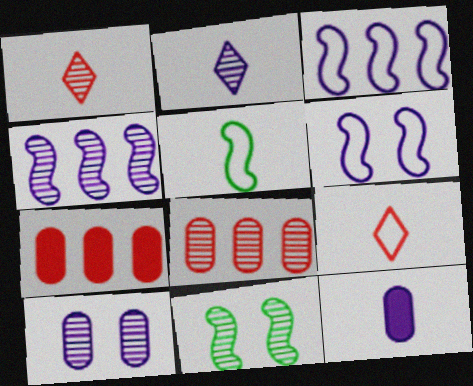[[1, 5, 12], 
[2, 4, 10], 
[2, 8, 11]]